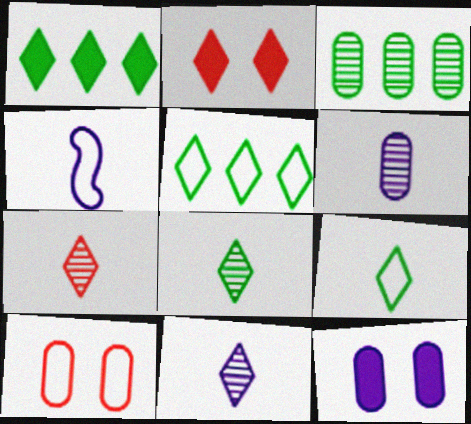[[2, 3, 4], 
[2, 5, 11], 
[4, 5, 10], 
[7, 8, 11]]